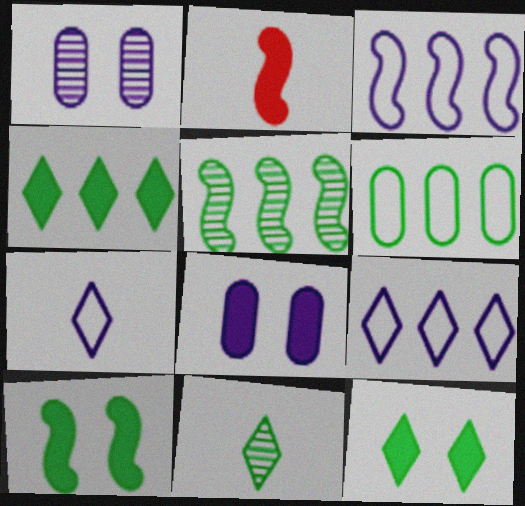[[2, 4, 8], 
[4, 5, 6], 
[6, 10, 11]]